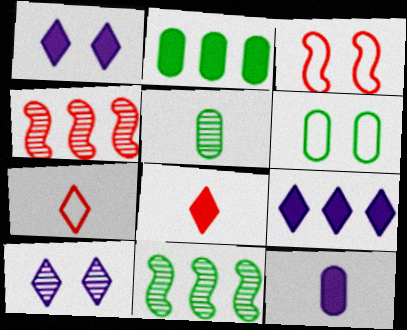[[2, 5, 6], 
[3, 5, 9], 
[4, 5, 10]]